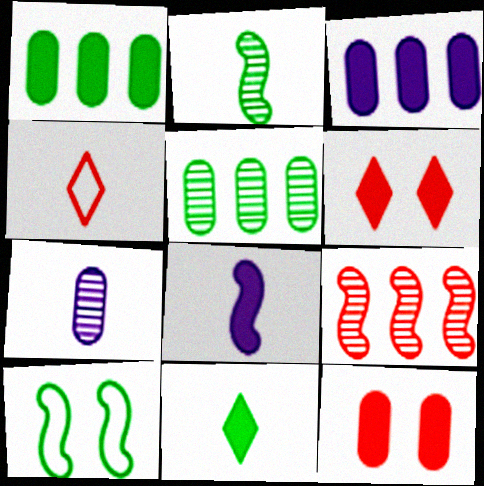[[1, 6, 8], 
[4, 9, 12], 
[5, 10, 11], 
[8, 9, 10]]